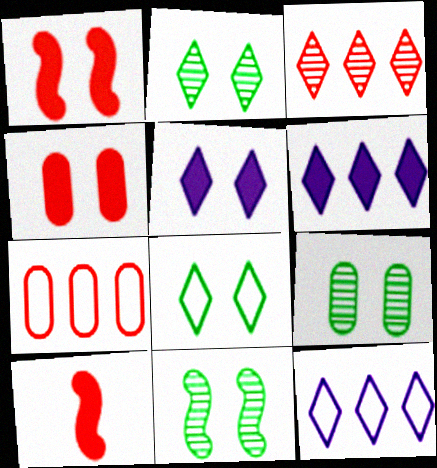[[2, 9, 11], 
[9, 10, 12]]